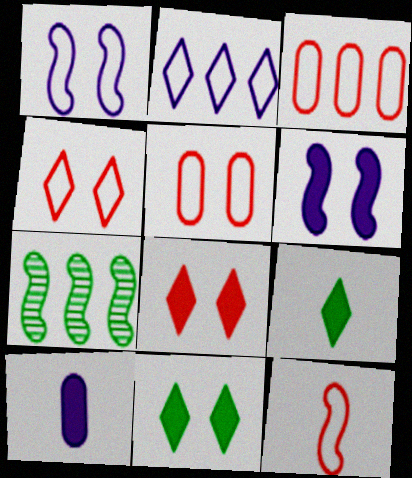[[3, 4, 12], 
[4, 7, 10], 
[6, 7, 12]]